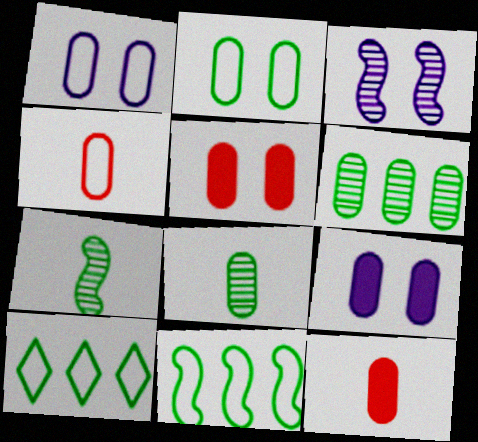[[1, 6, 12], 
[3, 10, 12], 
[4, 6, 9]]